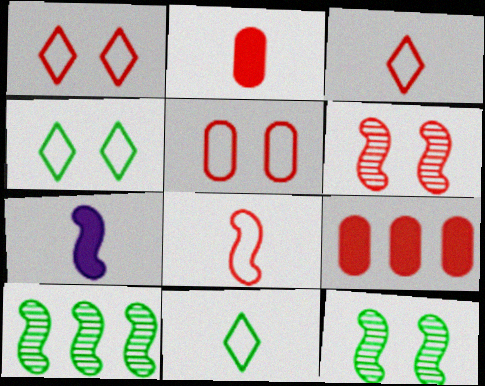[[3, 6, 9]]